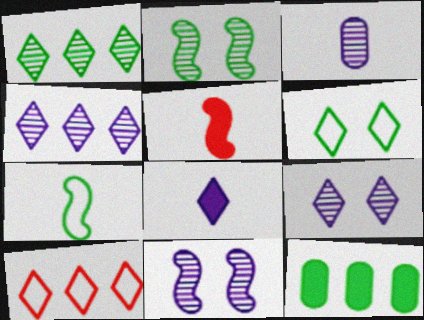[[3, 4, 11]]